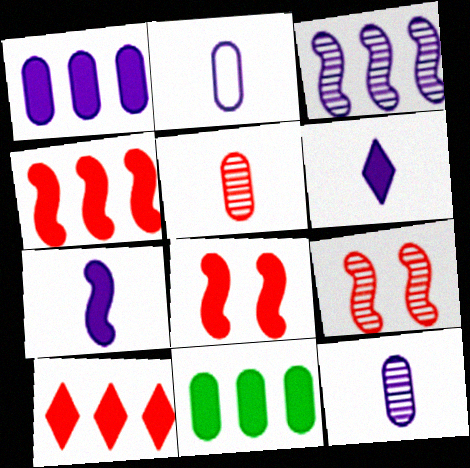[[6, 8, 11]]